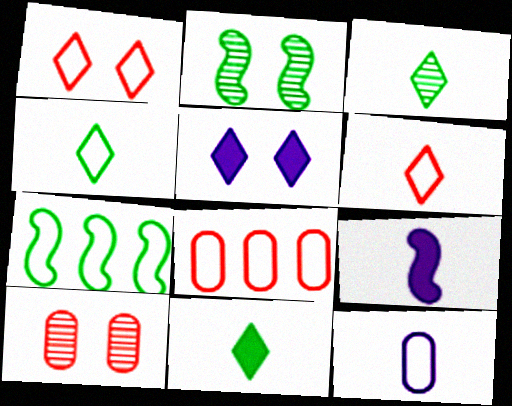[[1, 7, 12], 
[3, 4, 11]]